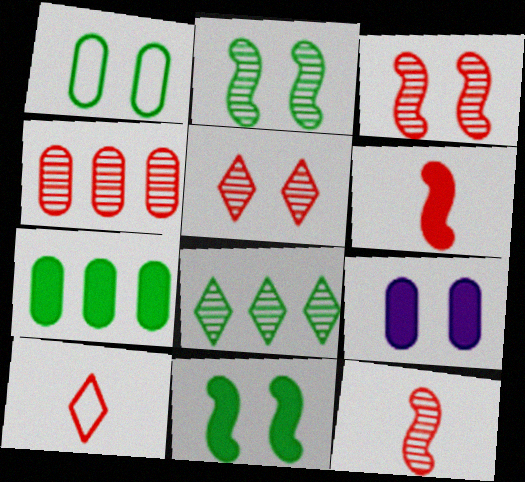[[4, 5, 12]]